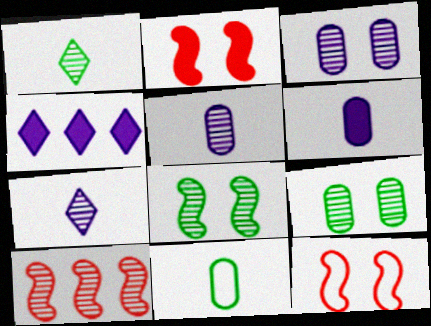[[1, 3, 10], 
[7, 9, 10]]